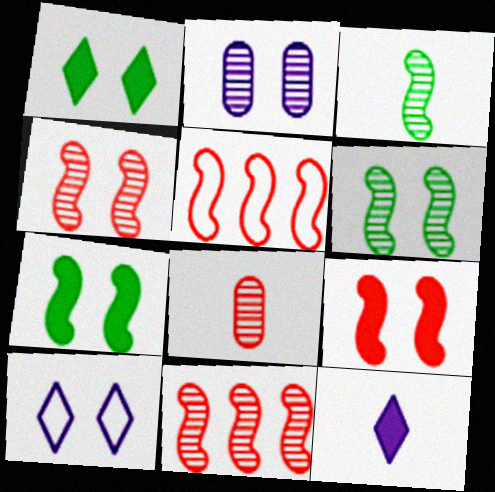[]